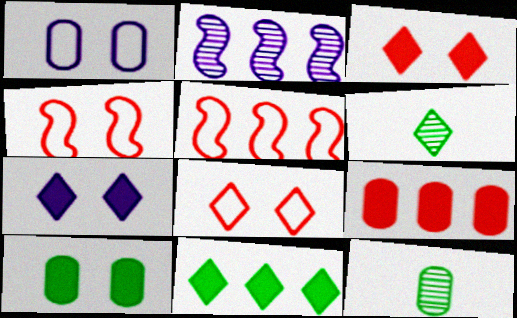[[1, 9, 12], 
[5, 7, 12]]